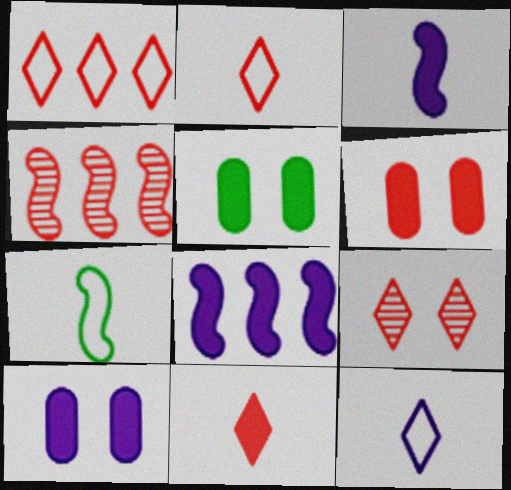[[1, 9, 11], 
[2, 4, 6], 
[4, 5, 12], 
[5, 6, 10], 
[5, 8, 11]]